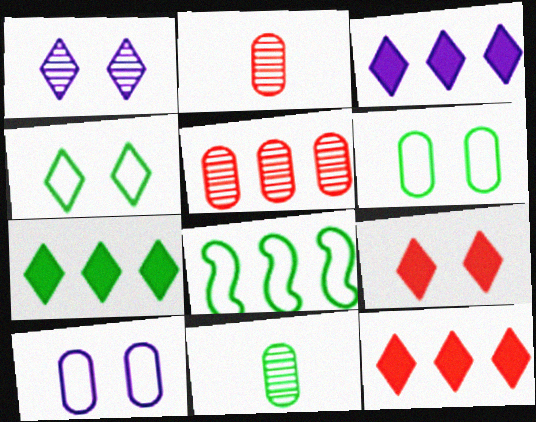[[1, 4, 9], 
[3, 5, 8], 
[3, 7, 12]]